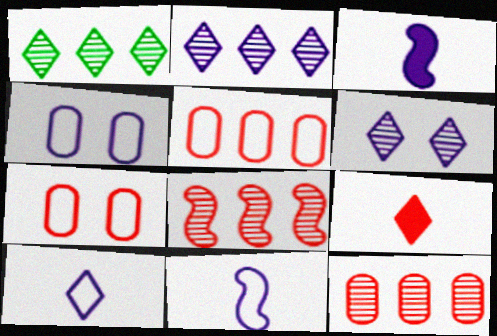[[1, 3, 7], 
[2, 3, 4], 
[7, 8, 9]]